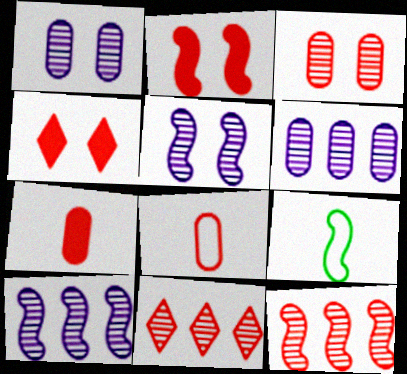[[2, 8, 11], 
[2, 9, 10], 
[4, 6, 9], 
[4, 8, 12]]